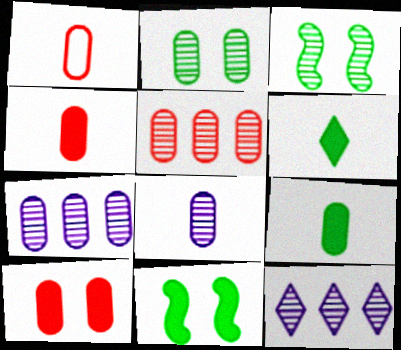[[1, 5, 10], 
[1, 8, 9], 
[1, 11, 12], 
[2, 5, 8]]